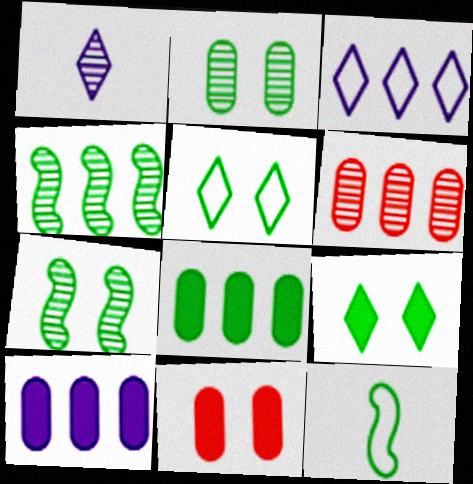[[1, 6, 7]]